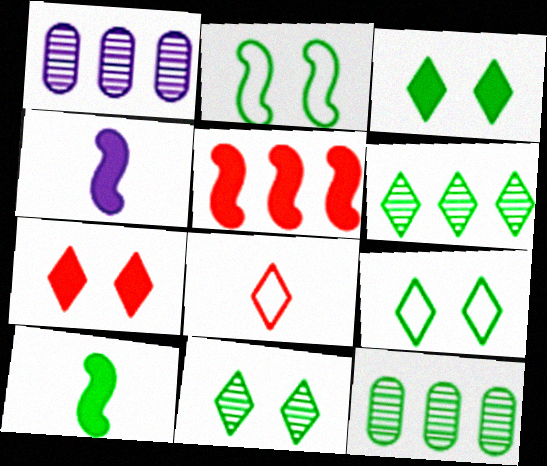[[3, 9, 11], 
[9, 10, 12]]